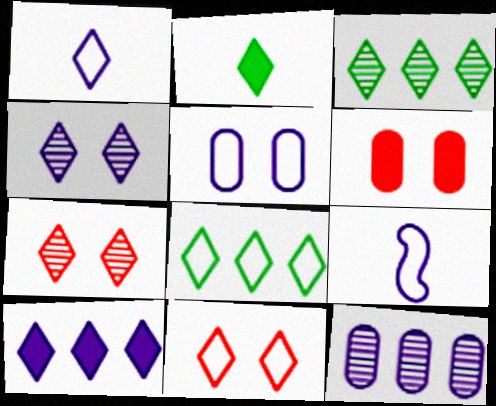[[1, 4, 10], 
[1, 8, 11], 
[3, 6, 9]]